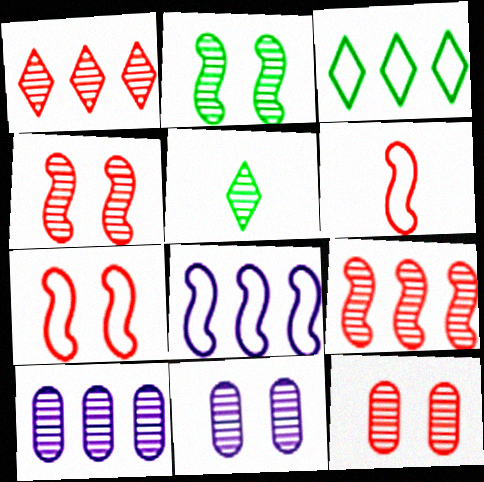[[4, 5, 10], 
[5, 9, 11]]